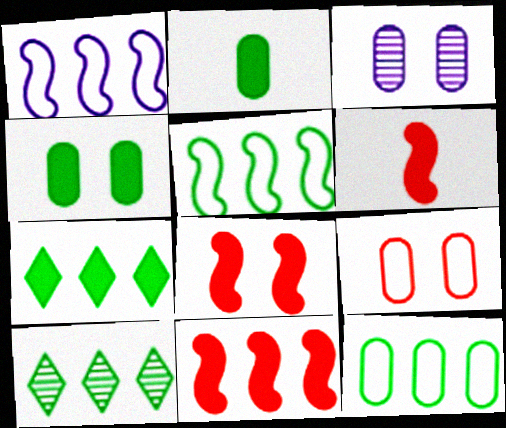[[3, 4, 9], 
[6, 8, 11]]